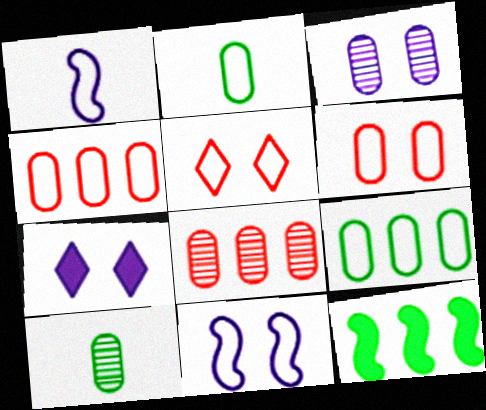[[1, 5, 9], 
[3, 7, 11], 
[3, 8, 10]]